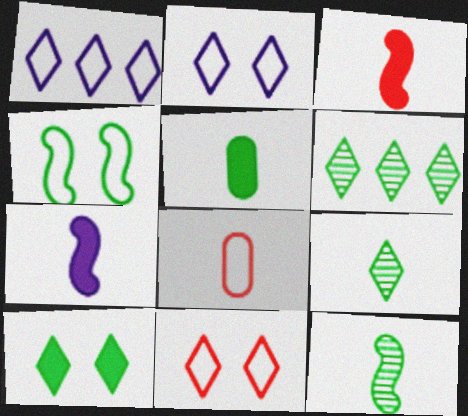[[1, 4, 8], 
[4, 5, 6], 
[7, 8, 9]]